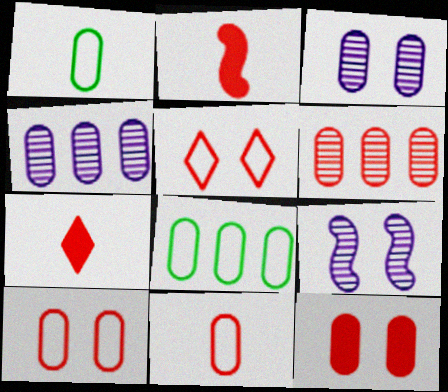[[1, 4, 12], 
[2, 5, 6], 
[6, 11, 12], 
[7, 8, 9]]